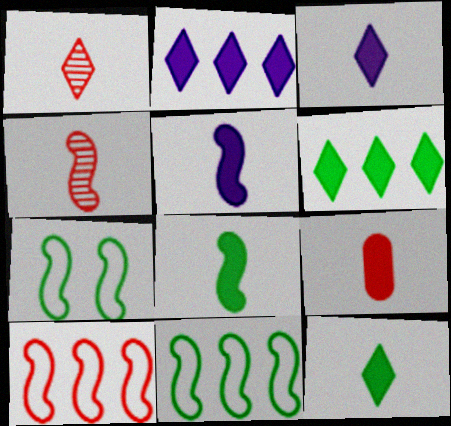[[3, 8, 9], 
[5, 9, 12]]